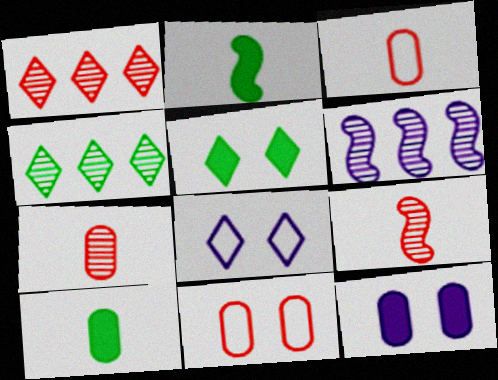[[3, 5, 6]]